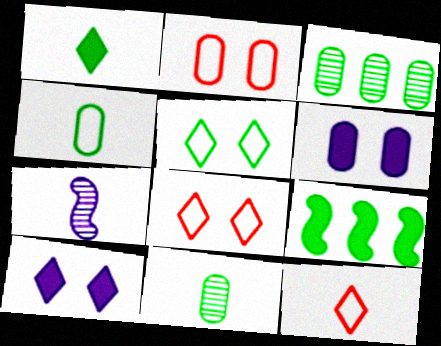[[5, 9, 11]]